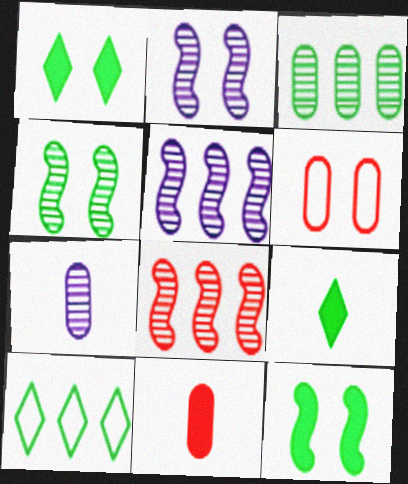[[1, 2, 6], 
[2, 10, 11], 
[5, 6, 9]]